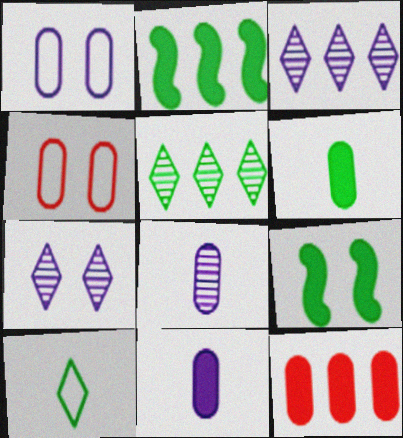[[4, 7, 9]]